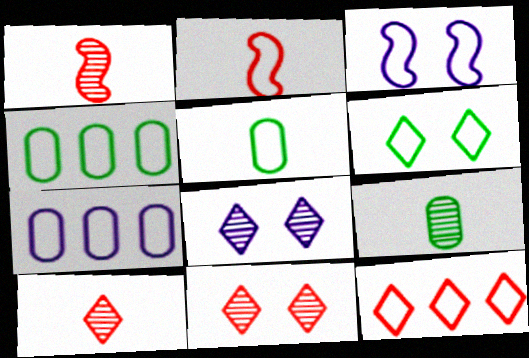[[2, 6, 7], 
[3, 5, 12]]